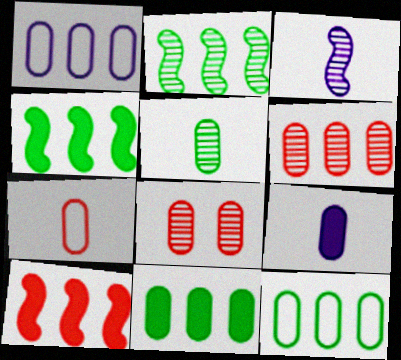[[1, 6, 11], 
[5, 7, 9], 
[8, 9, 12]]